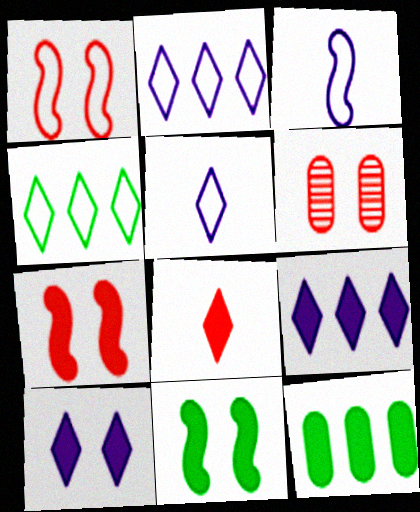[]